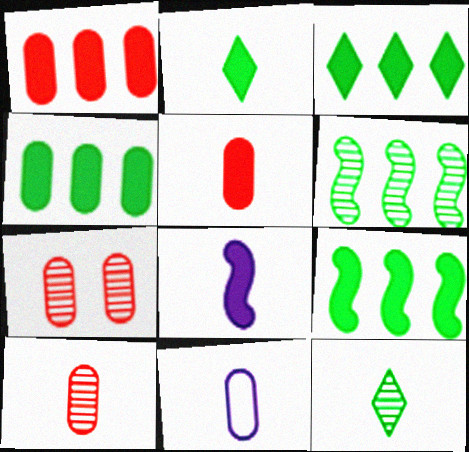[[2, 5, 8], 
[3, 4, 9], 
[4, 7, 11]]